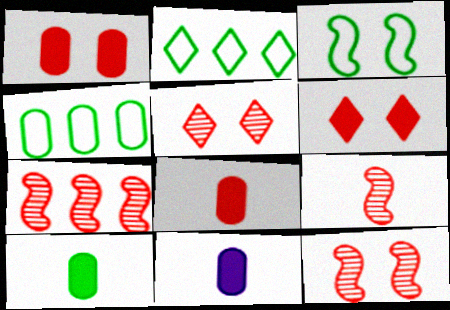[[2, 11, 12], 
[7, 9, 12], 
[8, 10, 11]]